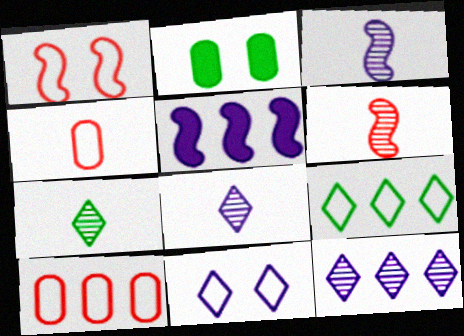[]